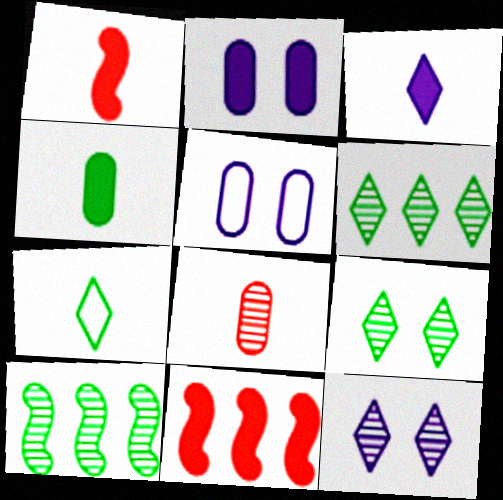[[1, 3, 4], 
[1, 5, 6], 
[8, 10, 12]]